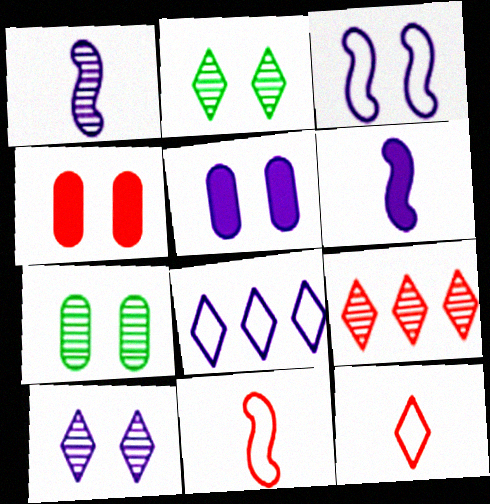[[1, 5, 8], 
[1, 7, 9], 
[2, 3, 4], 
[3, 5, 10], 
[4, 9, 11]]